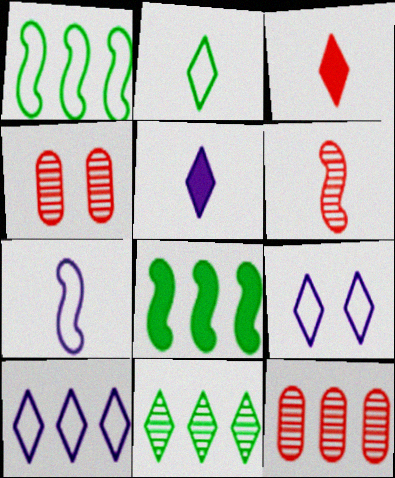[[1, 4, 5], 
[3, 9, 11], 
[8, 10, 12]]